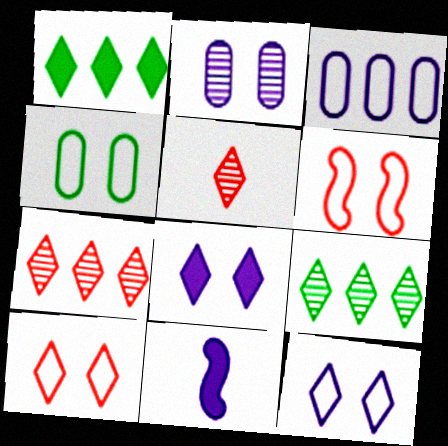[[1, 5, 12], 
[4, 6, 12], 
[4, 7, 11]]